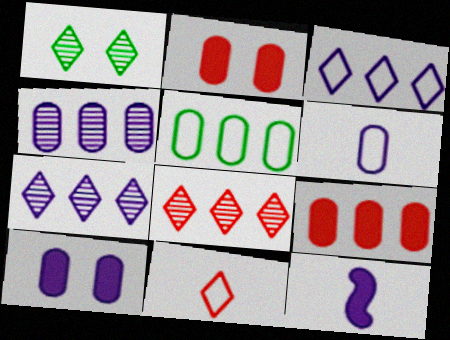[[4, 5, 9], 
[4, 6, 10]]